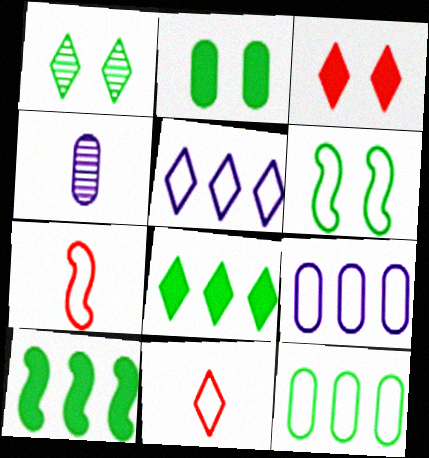[[1, 2, 6], 
[6, 9, 11]]